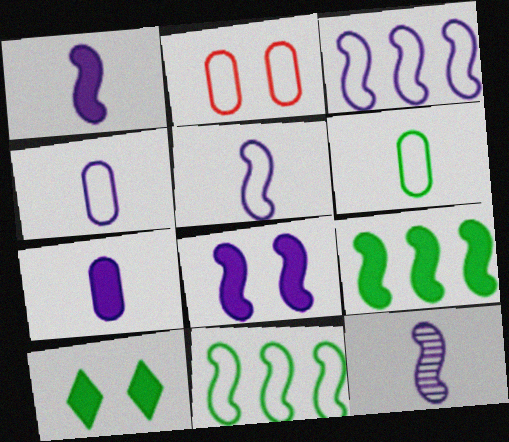[[1, 5, 12], 
[3, 8, 12]]